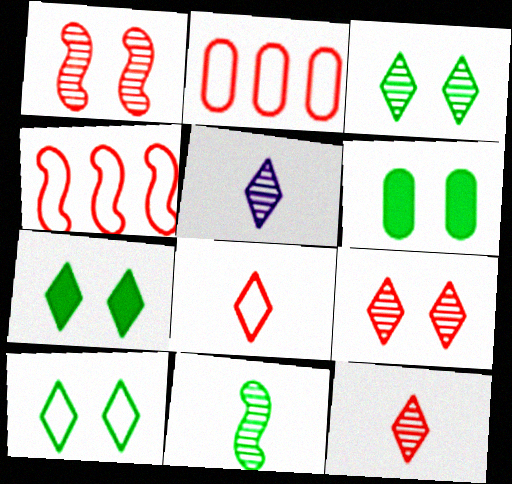[[3, 7, 10], 
[4, 5, 6]]